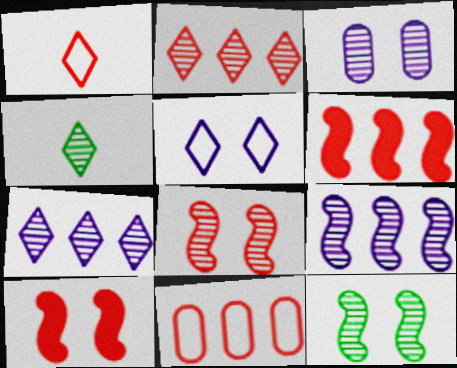[[2, 6, 11]]